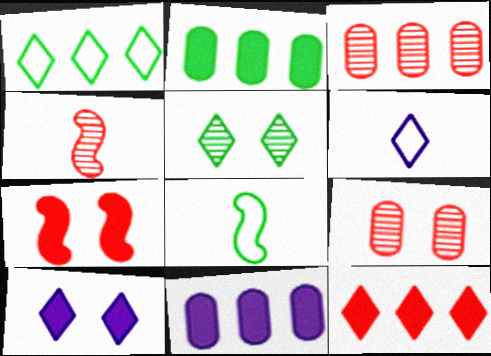[[2, 5, 8], 
[3, 8, 10], 
[5, 6, 12]]